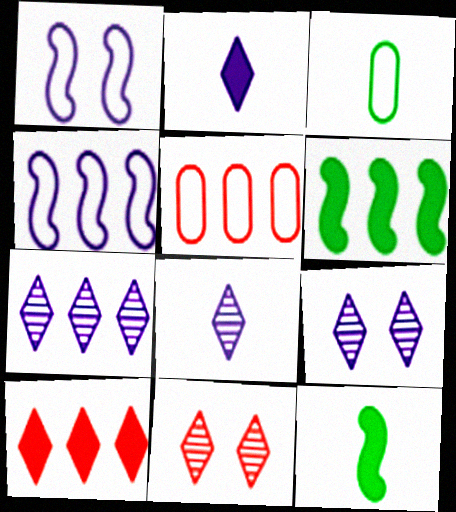[[5, 6, 7], 
[5, 9, 12], 
[7, 8, 9]]